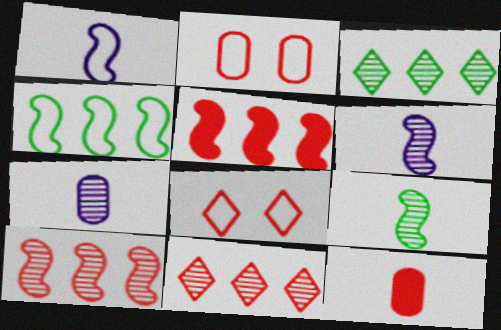[[8, 10, 12]]